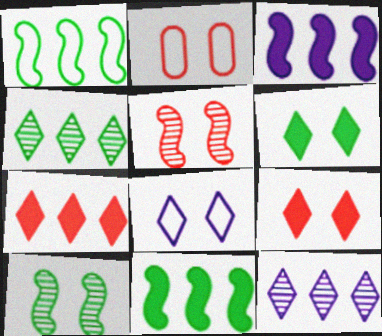[[2, 5, 9]]